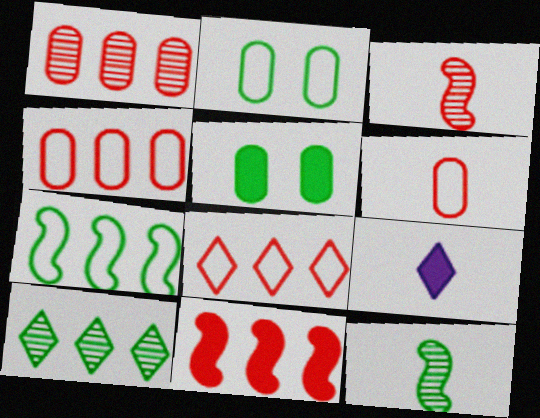[[1, 8, 11], 
[5, 9, 11], 
[6, 9, 12]]